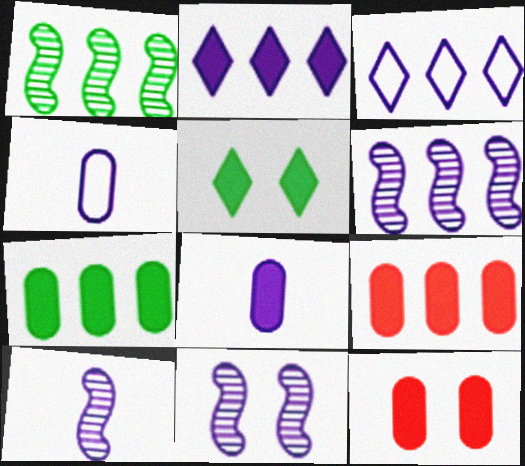[[1, 3, 9], 
[2, 4, 11], 
[3, 8, 11], 
[6, 10, 11], 
[7, 8, 12]]